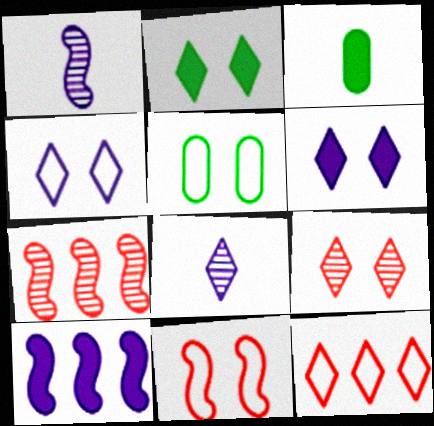[[2, 4, 9], 
[2, 8, 12], 
[3, 4, 7], 
[4, 5, 11]]